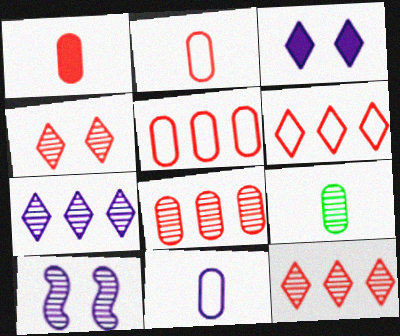[[1, 9, 11], 
[9, 10, 12]]